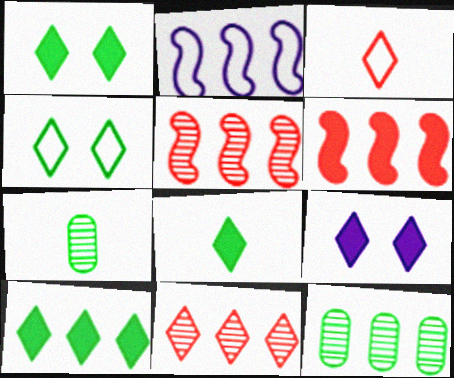[[1, 8, 10]]